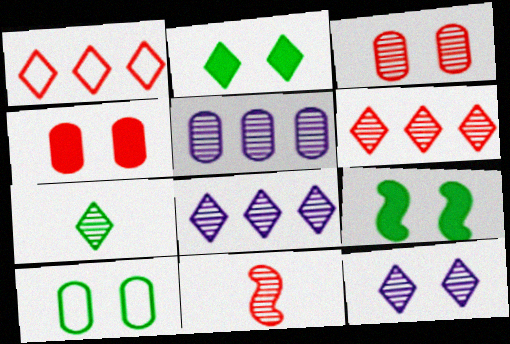[[1, 4, 11], 
[3, 6, 11], 
[6, 7, 12]]